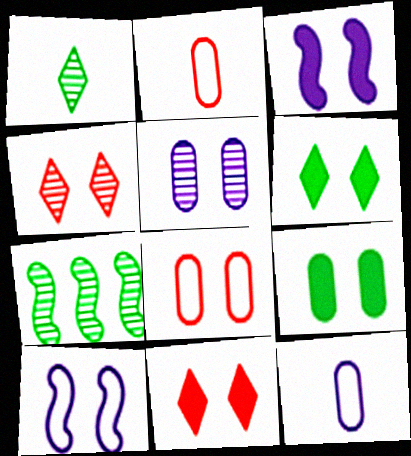[[3, 9, 11], 
[4, 9, 10], 
[5, 8, 9], 
[7, 11, 12]]